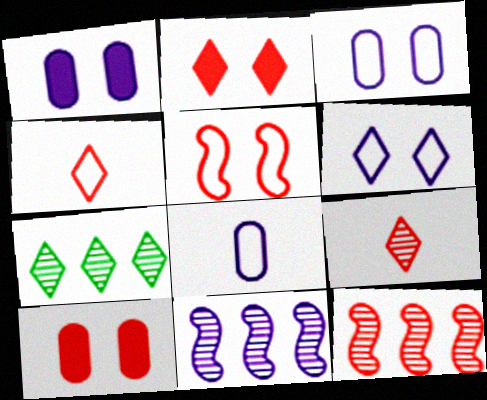[[4, 10, 12]]